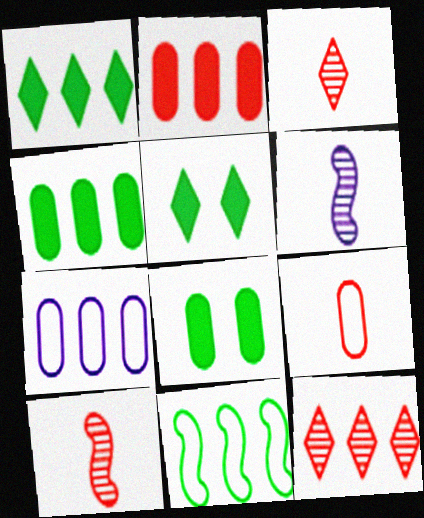[[5, 7, 10]]